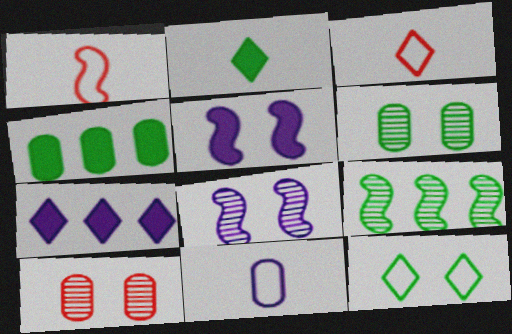[[1, 5, 9], 
[1, 6, 7], 
[3, 4, 8], 
[4, 10, 11], 
[5, 10, 12], 
[7, 8, 11]]